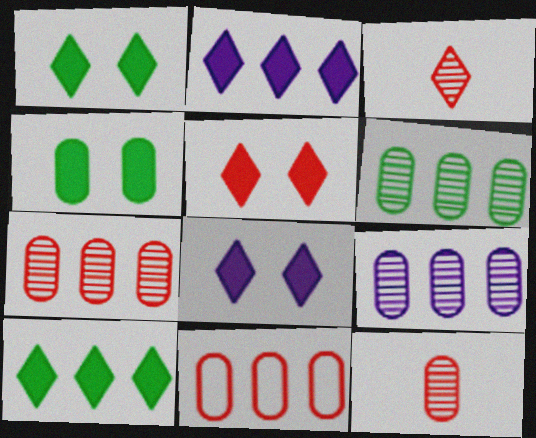[[1, 5, 8], 
[6, 7, 9]]